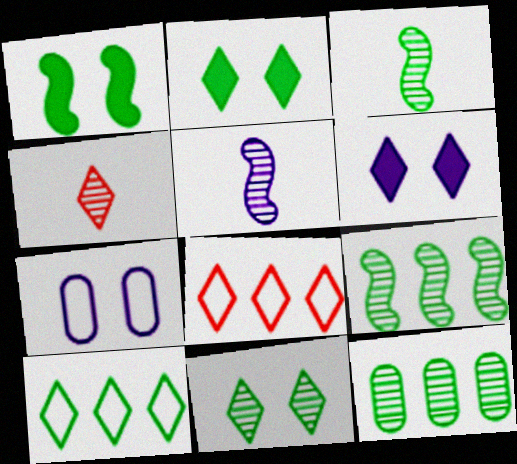[[3, 11, 12], 
[4, 6, 10]]